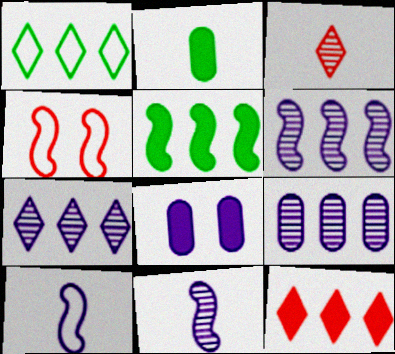[[1, 7, 12], 
[2, 3, 10], 
[2, 4, 7], 
[4, 5, 11], 
[6, 7, 9], 
[7, 8, 10]]